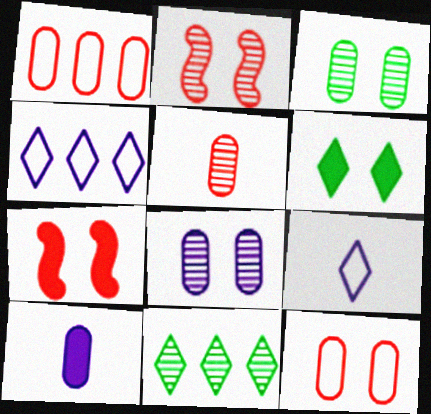[[1, 3, 10]]